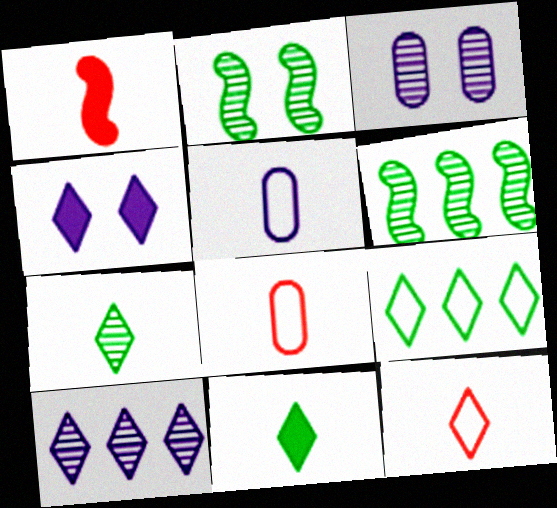[[1, 3, 9], 
[1, 5, 7], 
[4, 6, 8]]